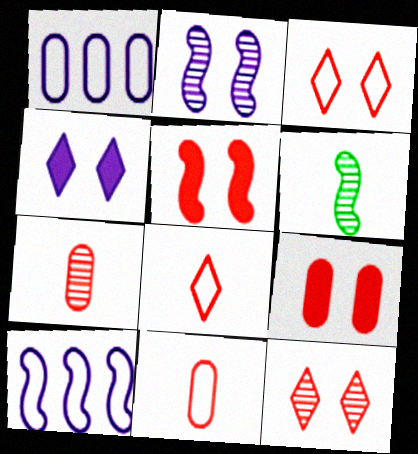[[5, 6, 10]]